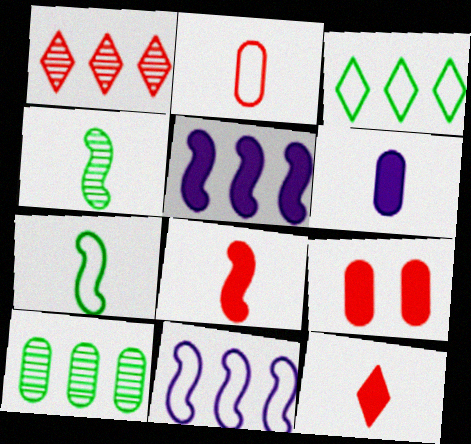[]